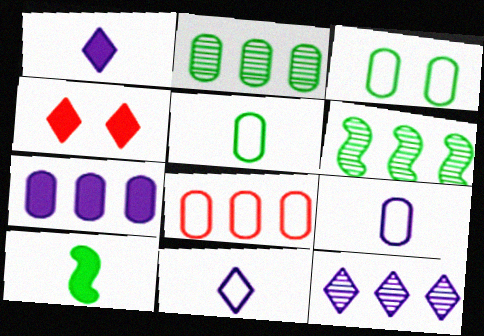[[2, 7, 8], 
[3, 8, 9], 
[4, 6, 9], 
[4, 7, 10]]